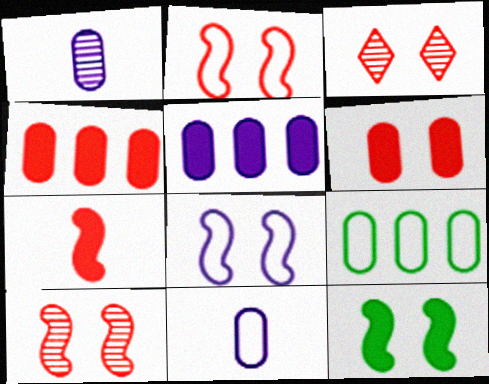[[1, 6, 9], 
[2, 3, 6], 
[8, 10, 12]]